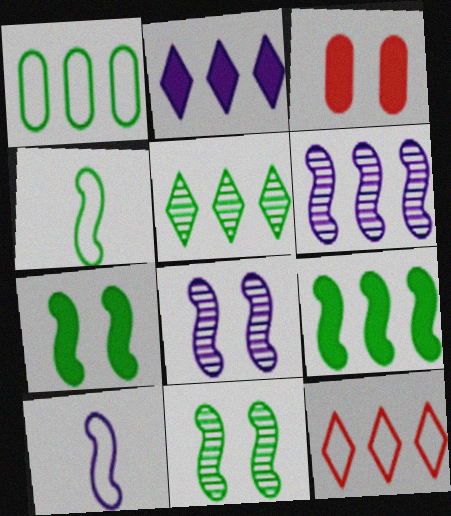[[1, 5, 9], 
[2, 5, 12], 
[3, 5, 10], 
[4, 9, 11]]